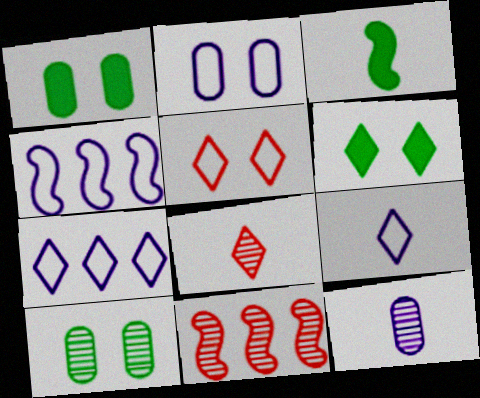[[1, 4, 8], 
[1, 9, 11], 
[2, 4, 9], 
[6, 7, 8]]